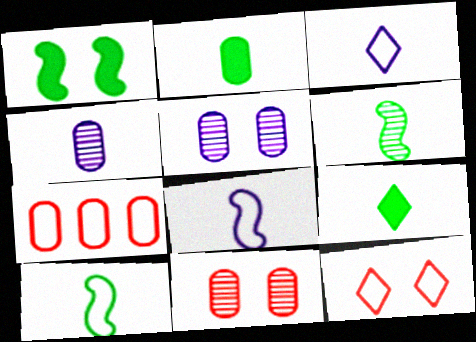[[1, 5, 12], 
[2, 5, 7]]